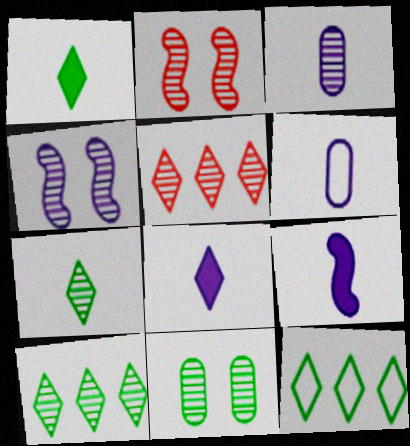[[2, 3, 10]]